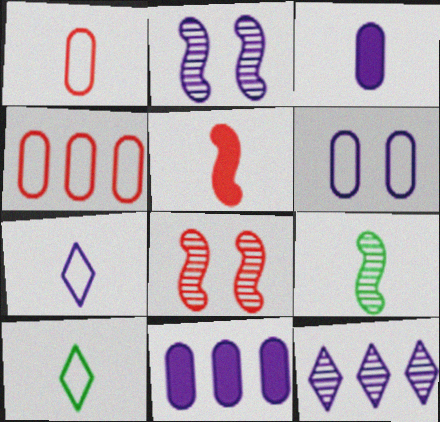[[2, 7, 11], 
[8, 10, 11]]